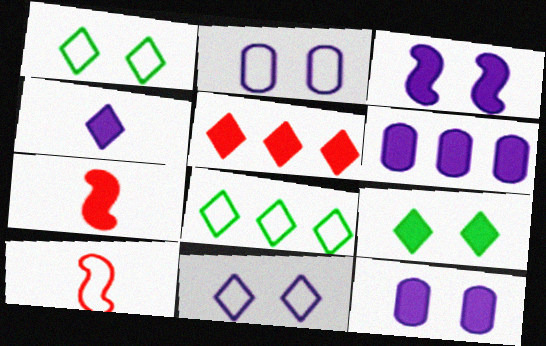[[2, 8, 10], 
[3, 4, 6], 
[4, 5, 9], 
[6, 7, 9]]